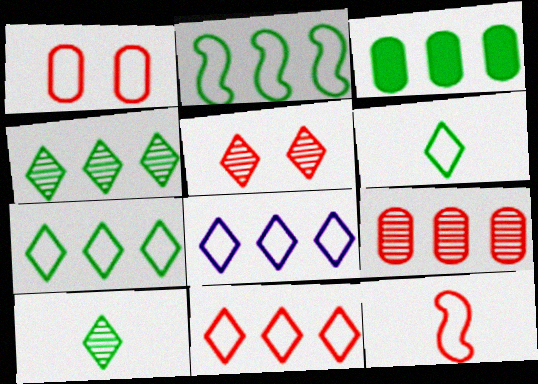[[1, 11, 12], 
[2, 3, 4], 
[7, 8, 11]]